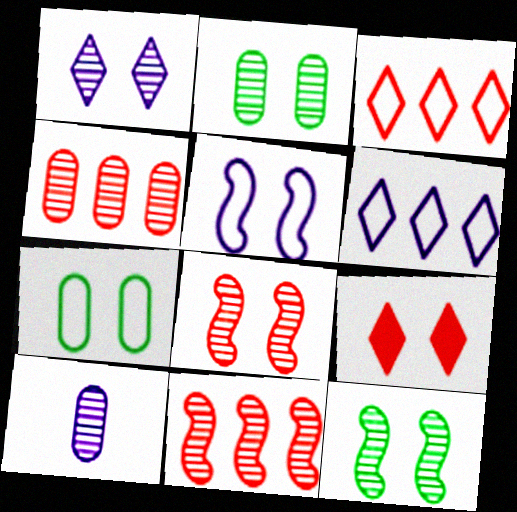[[1, 2, 8], 
[2, 4, 10], 
[2, 5, 9]]